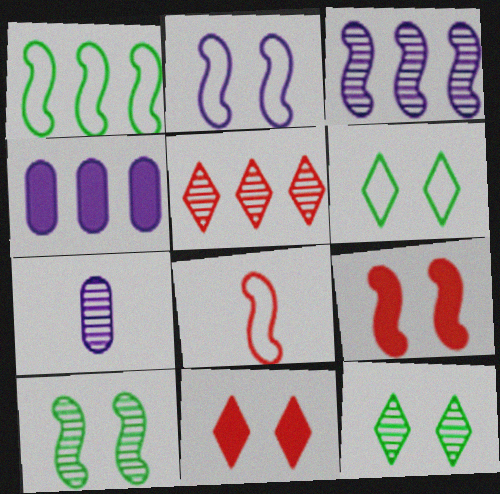[[1, 2, 8], 
[1, 4, 5], 
[1, 7, 11], 
[2, 9, 10], 
[4, 8, 12], 
[5, 7, 10]]